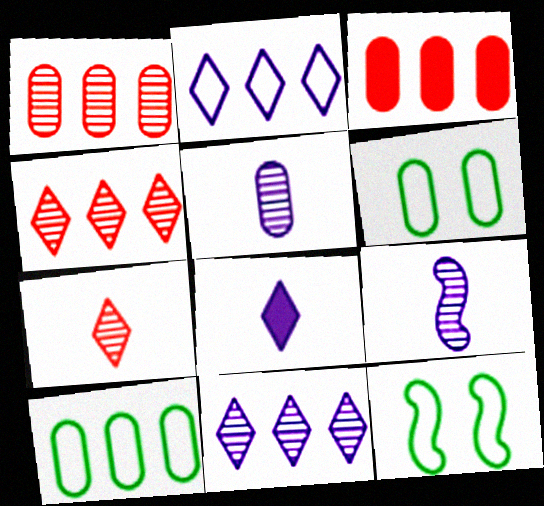[[1, 8, 12], 
[3, 5, 6]]